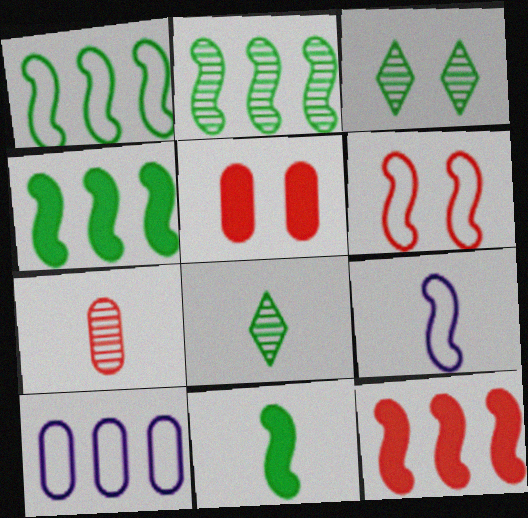[[1, 2, 4], 
[1, 6, 9]]